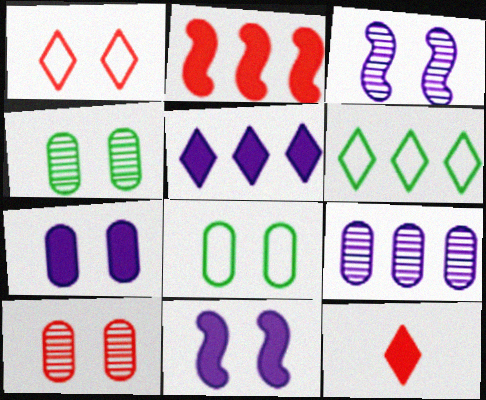[[1, 4, 11], 
[2, 6, 9], 
[7, 8, 10]]